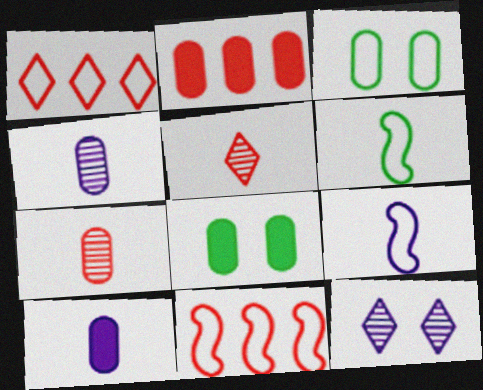[[1, 3, 9], 
[2, 3, 4], 
[2, 6, 12], 
[2, 8, 10], 
[5, 6, 10]]